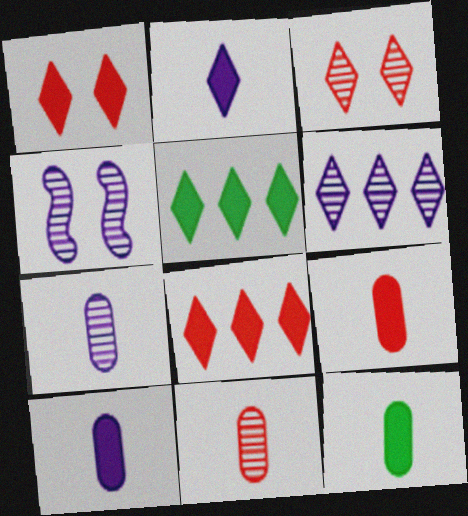[[1, 2, 5], 
[4, 6, 7], 
[9, 10, 12]]